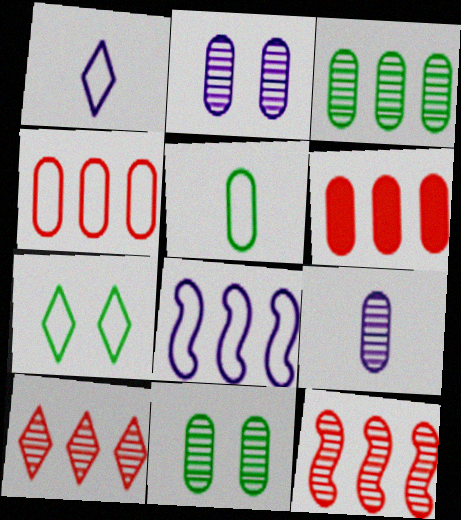[[2, 5, 6]]